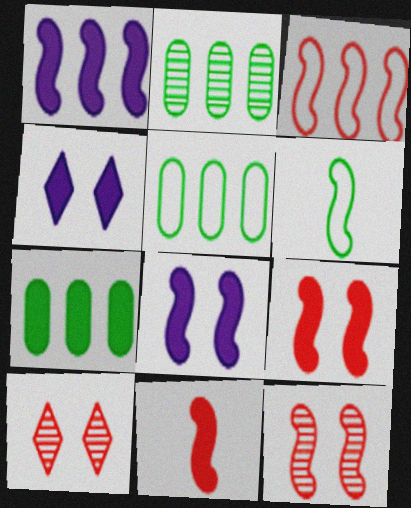[[1, 6, 12], 
[2, 5, 7], 
[3, 11, 12], 
[4, 7, 11]]